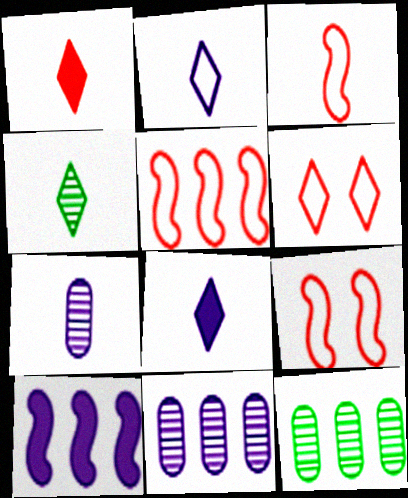[[1, 2, 4], 
[3, 5, 9], 
[8, 9, 12]]